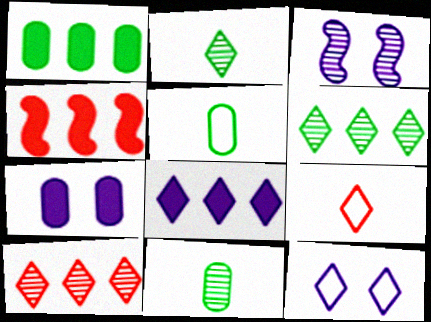[[1, 3, 9], 
[1, 4, 8], 
[3, 7, 12], 
[3, 10, 11], 
[4, 11, 12]]